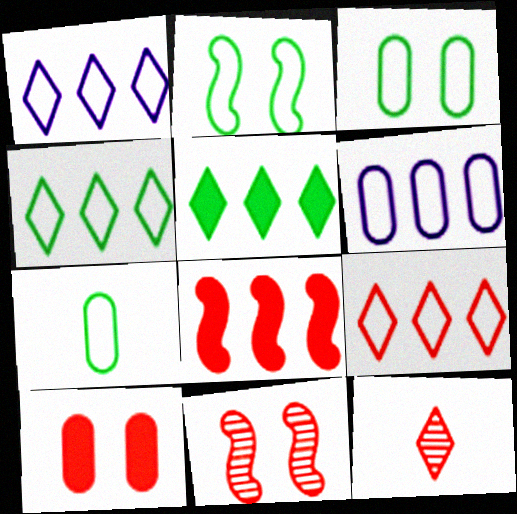[[1, 4, 9], 
[2, 4, 7]]